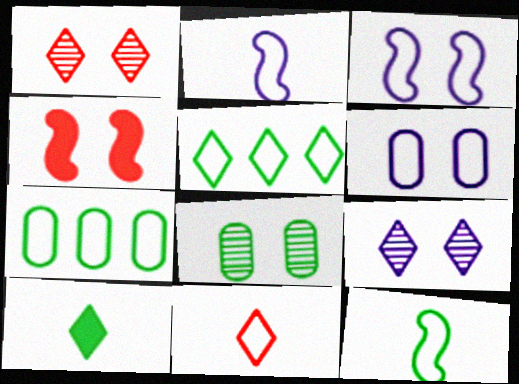[[3, 7, 11]]